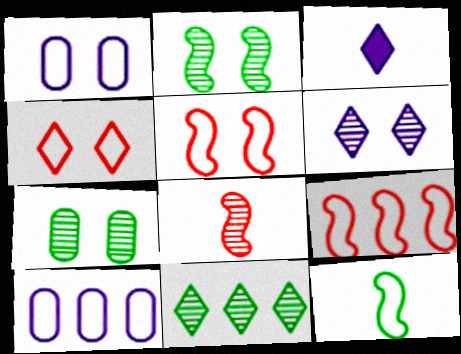[[3, 4, 11], 
[3, 7, 9], 
[4, 10, 12]]